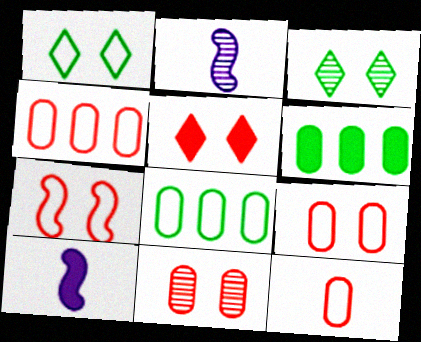[[2, 5, 8], 
[3, 4, 10], 
[4, 9, 12], 
[5, 6, 10], 
[5, 7, 11]]